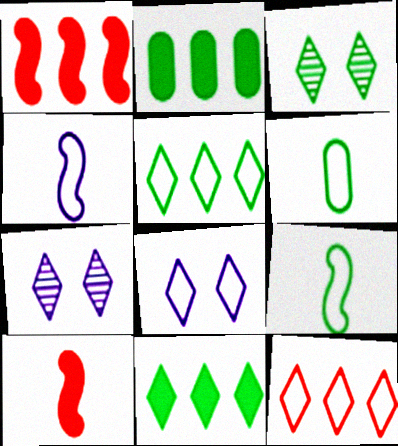[[1, 6, 7], 
[2, 3, 9]]